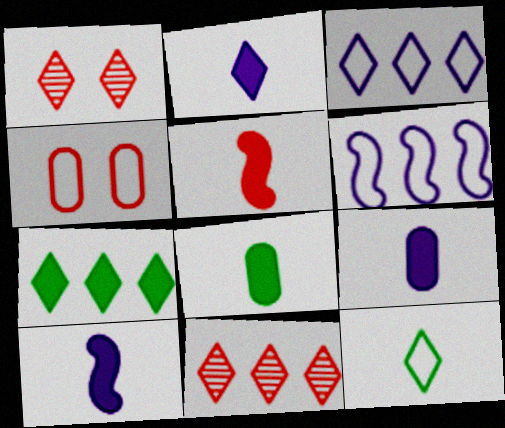[[1, 6, 8], 
[2, 5, 8], 
[2, 9, 10], 
[3, 7, 11], 
[4, 5, 11], 
[4, 6, 12]]